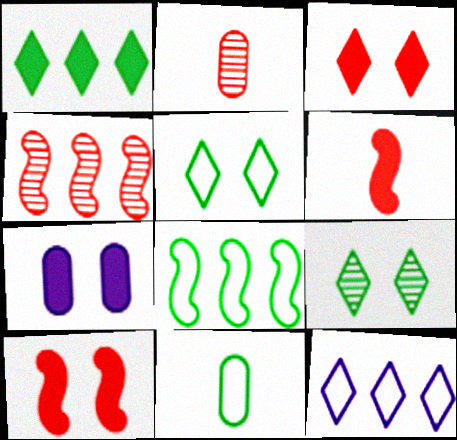[[1, 6, 7], 
[5, 8, 11]]